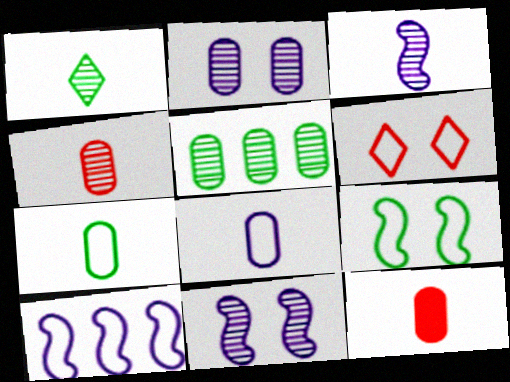[[1, 3, 4], 
[2, 4, 5], 
[6, 7, 10]]